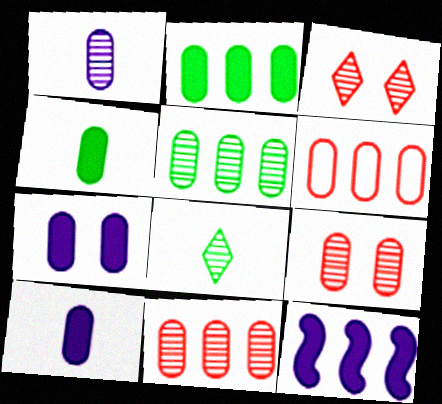[[1, 5, 9]]